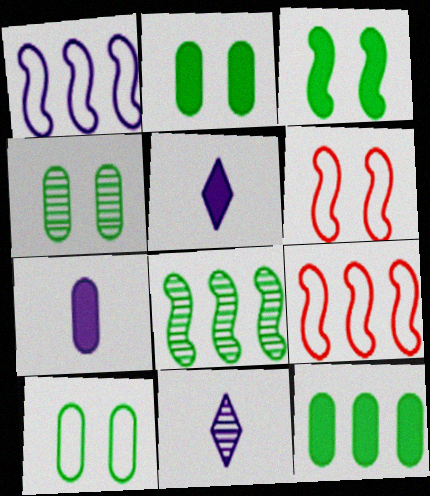[[2, 4, 10], 
[2, 9, 11], 
[4, 5, 9], 
[6, 11, 12]]